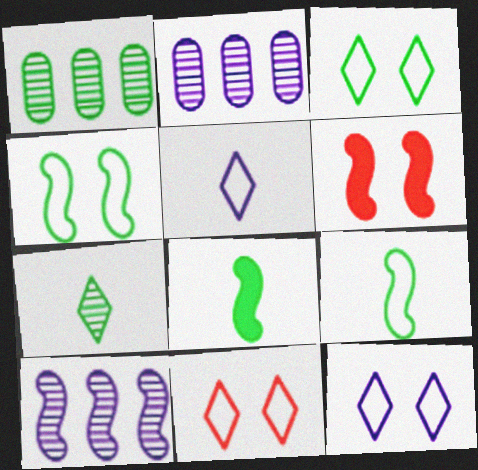[[1, 3, 8], 
[1, 5, 6], 
[2, 8, 11], 
[3, 11, 12], 
[6, 9, 10]]